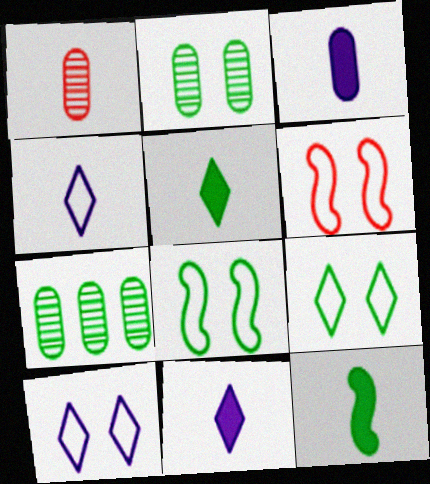[[1, 4, 12], 
[5, 7, 8], 
[6, 7, 11], 
[7, 9, 12]]